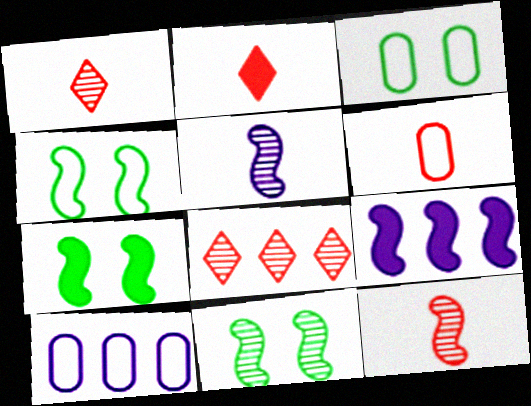[[1, 3, 9], 
[1, 7, 10], 
[2, 6, 12], 
[2, 10, 11], 
[3, 6, 10], 
[4, 7, 11], 
[4, 9, 12]]